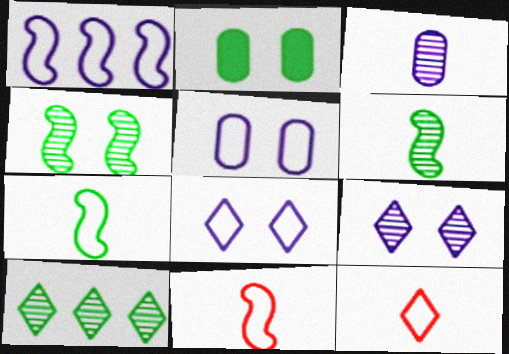[[2, 7, 10]]